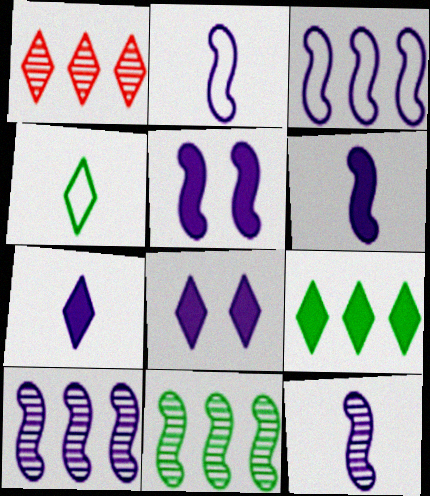[[1, 4, 8], 
[2, 5, 10], 
[2, 6, 12], 
[3, 5, 12]]